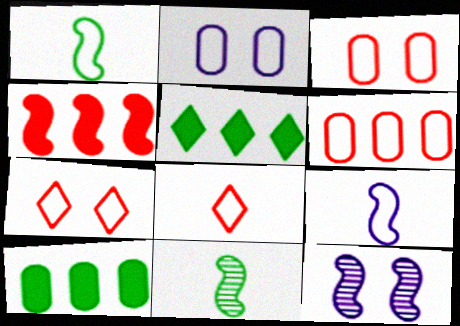[[1, 4, 12], 
[8, 10, 12]]